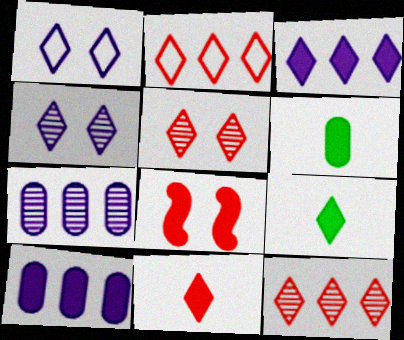[[1, 9, 12], 
[2, 4, 9], 
[2, 5, 11], 
[3, 6, 8], 
[8, 9, 10]]